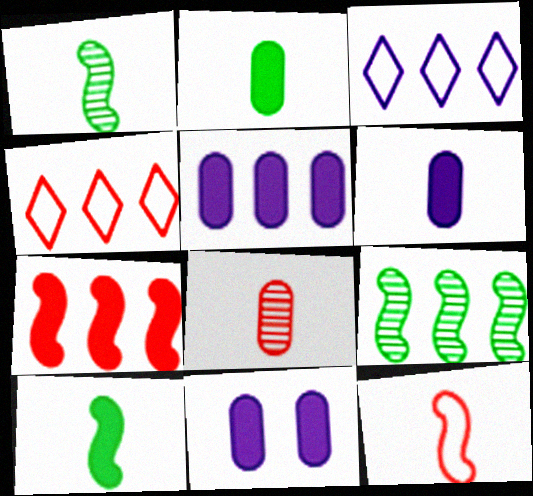[[1, 4, 11], 
[4, 5, 9], 
[5, 6, 11]]